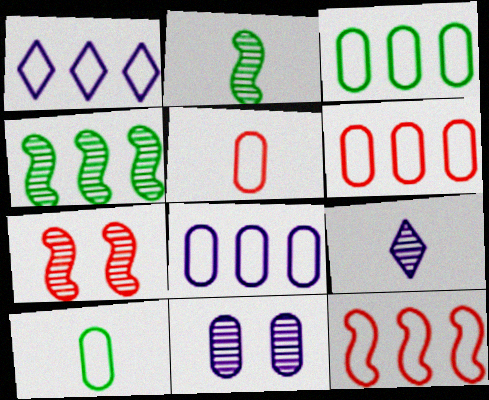[[1, 3, 12], 
[3, 6, 8]]